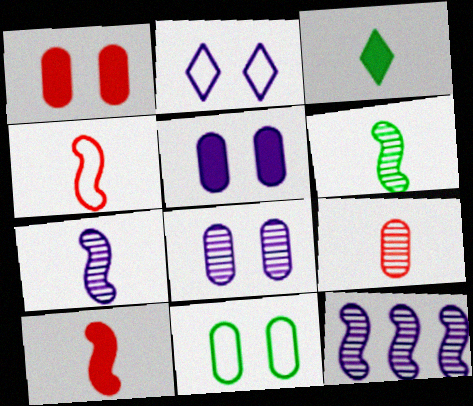[[1, 8, 11]]